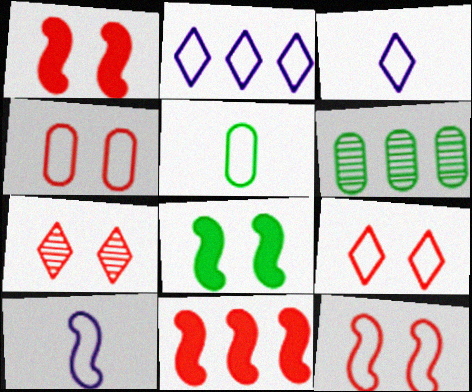[[1, 3, 6], 
[1, 4, 7], 
[2, 5, 12], 
[2, 6, 11], 
[4, 9, 12]]